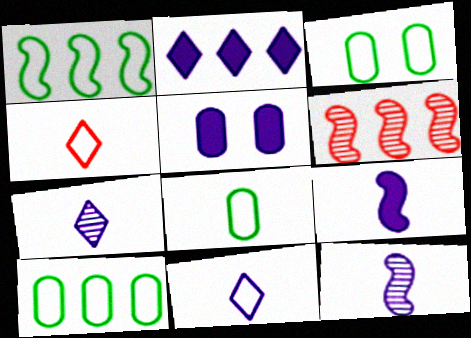[[2, 5, 9], 
[2, 6, 10], 
[3, 8, 10]]